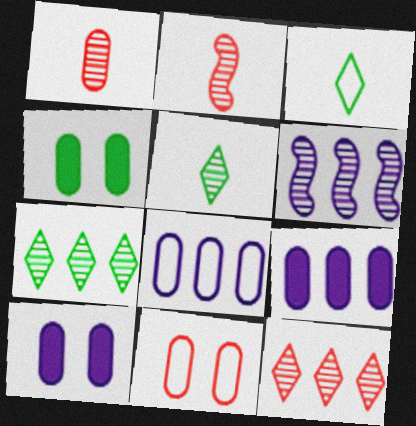[[1, 4, 8]]